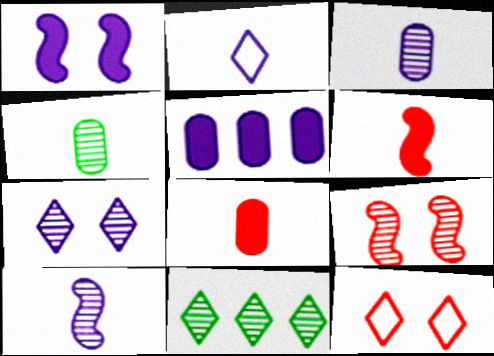[[2, 4, 6], 
[3, 9, 11]]